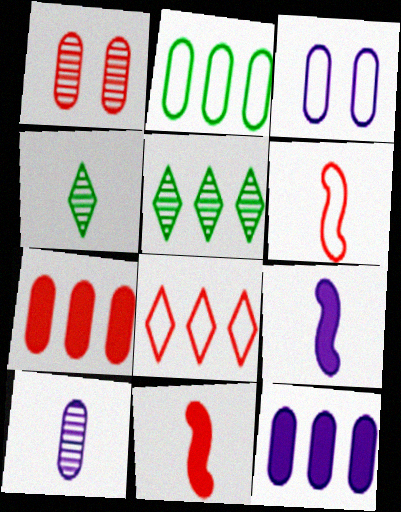[[1, 8, 11], 
[3, 5, 11], 
[3, 10, 12]]